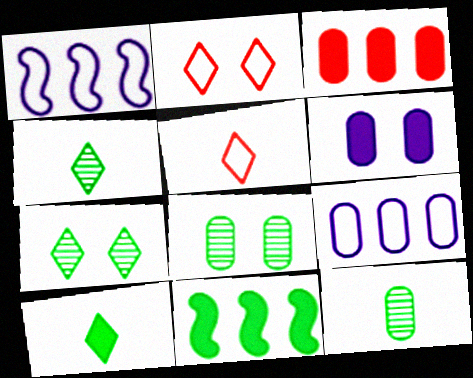[]